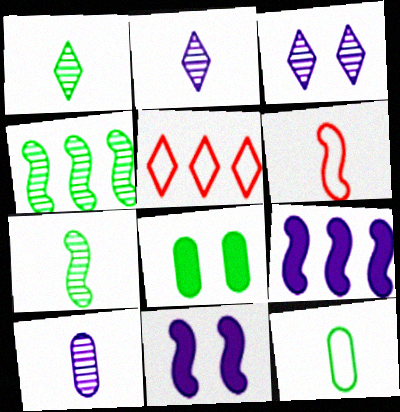[[4, 6, 11]]